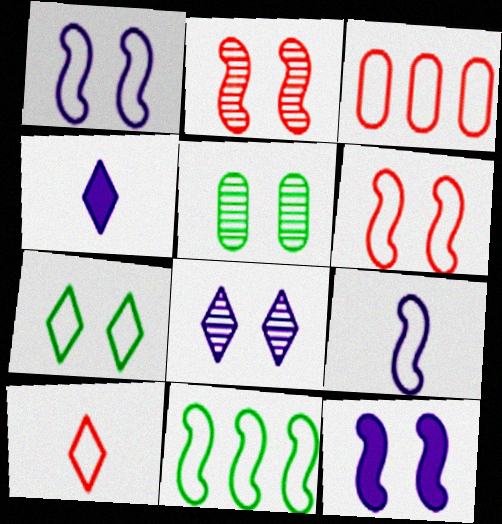[[2, 5, 8], 
[3, 6, 10], 
[3, 7, 9], 
[6, 9, 11]]